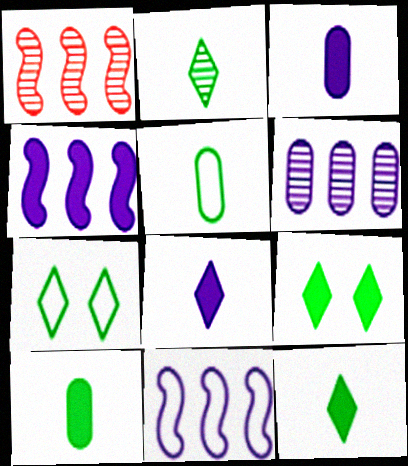[[1, 3, 7]]